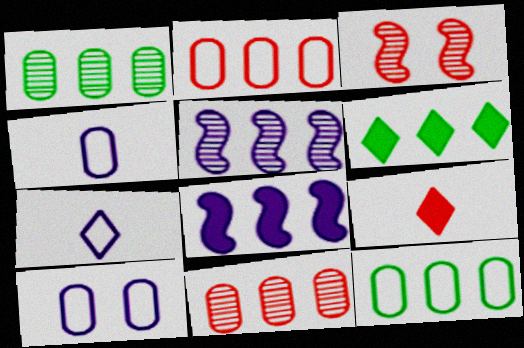[[2, 3, 9], 
[2, 5, 6], 
[3, 4, 6]]